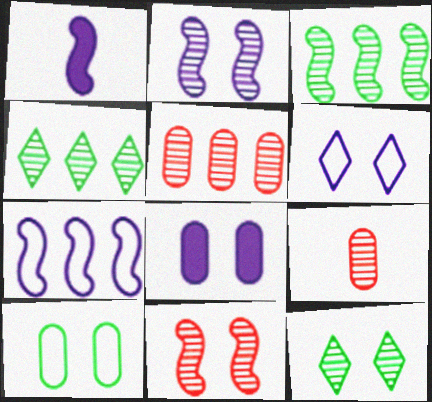[[1, 2, 7], 
[2, 4, 9], 
[2, 6, 8]]